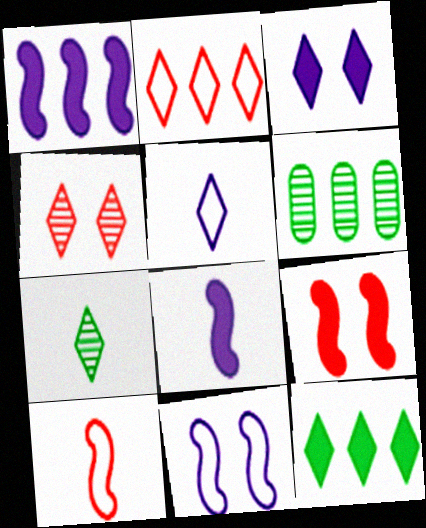[[1, 2, 6], 
[2, 3, 7], 
[3, 6, 10], 
[4, 5, 12], 
[5, 6, 9]]